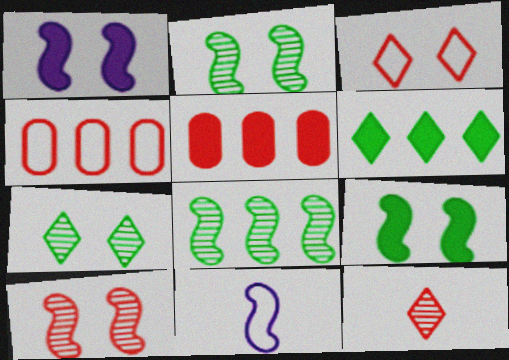[[5, 7, 11]]